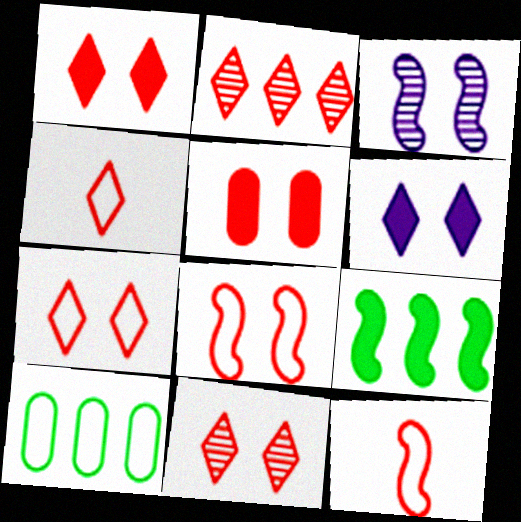[[1, 2, 4], 
[1, 7, 11], 
[2, 5, 12], 
[3, 9, 12], 
[5, 8, 11]]